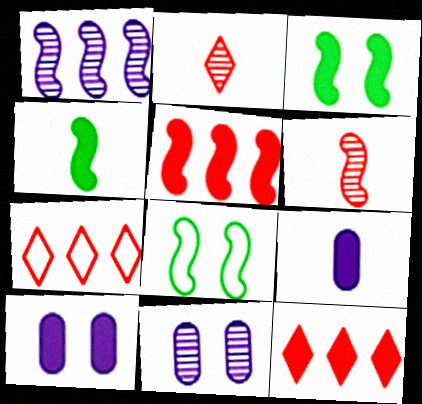[[3, 9, 12], 
[4, 7, 11], 
[4, 10, 12]]